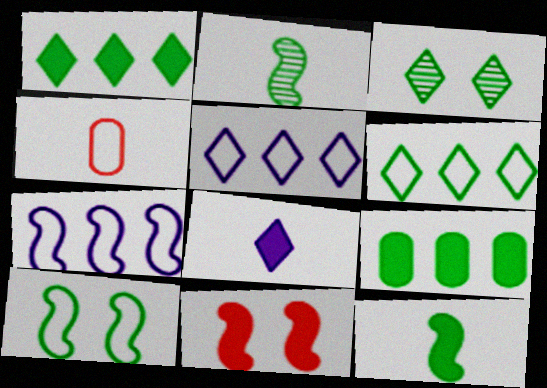[[2, 4, 8], 
[2, 7, 11], 
[4, 5, 10], 
[8, 9, 11]]